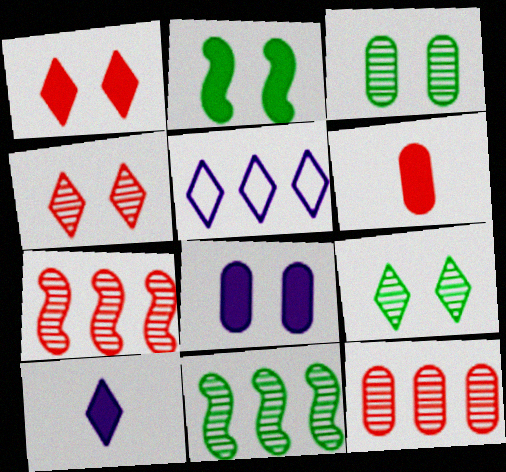[[1, 2, 8]]